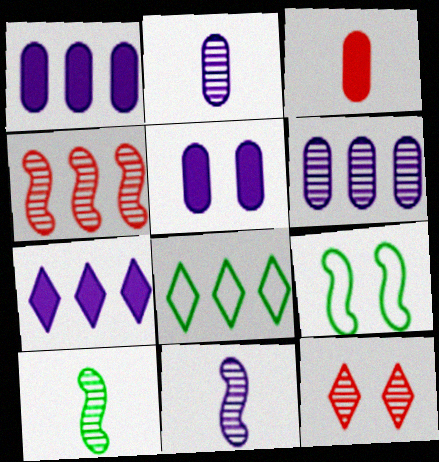[[1, 4, 8], 
[5, 9, 12], 
[6, 10, 12]]